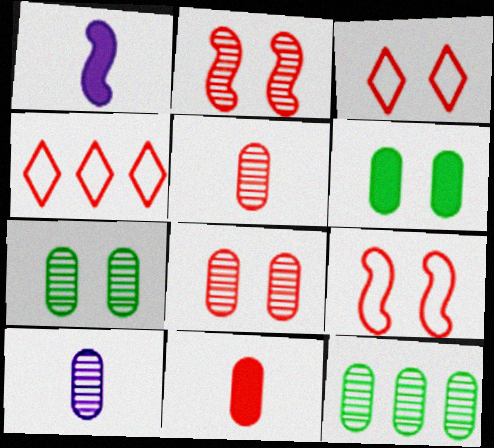[[1, 3, 12], 
[1, 4, 7], 
[2, 4, 11], 
[8, 10, 12]]